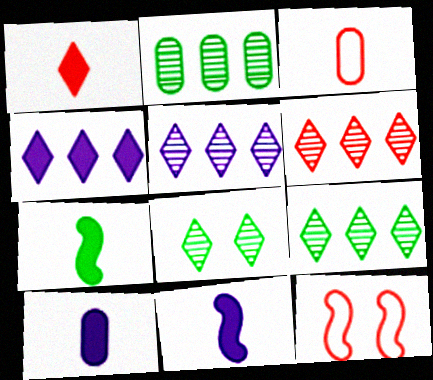[[1, 7, 10], 
[5, 6, 9], 
[9, 10, 12]]